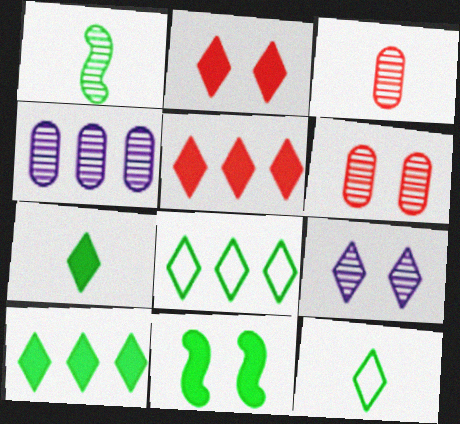[[5, 9, 12]]